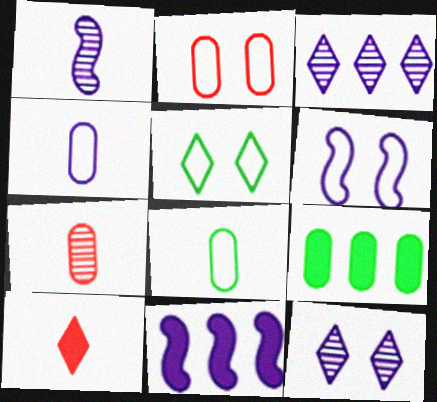[[1, 6, 11], 
[1, 8, 10], 
[2, 5, 6], 
[3, 5, 10], 
[4, 11, 12], 
[5, 7, 11]]